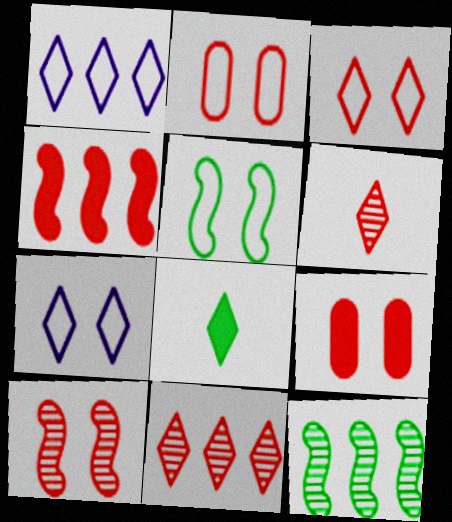[[2, 4, 6], 
[2, 5, 7], 
[3, 9, 10], 
[7, 8, 11]]